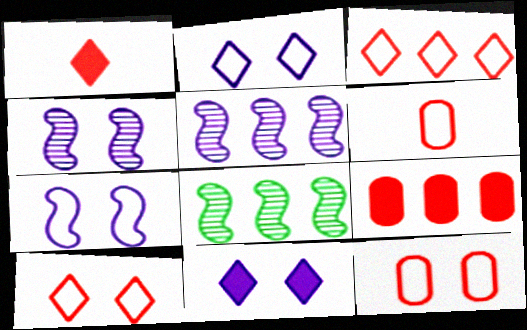[[6, 8, 11]]